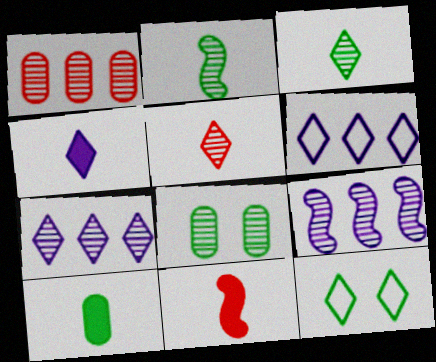[[4, 10, 11], 
[5, 8, 9], 
[6, 8, 11]]